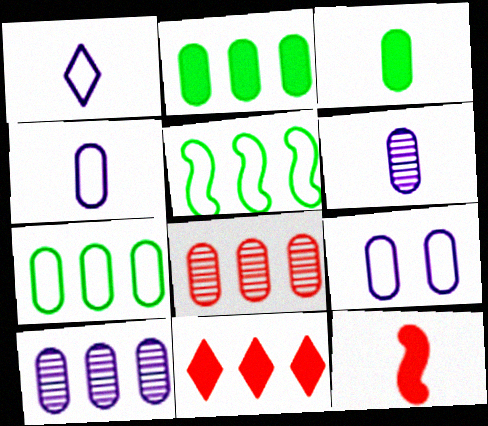[[3, 8, 9], 
[5, 10, 11]]